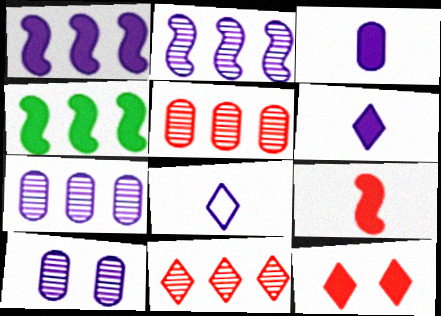[[1, 8, 10], 
[3, 4, 12]]